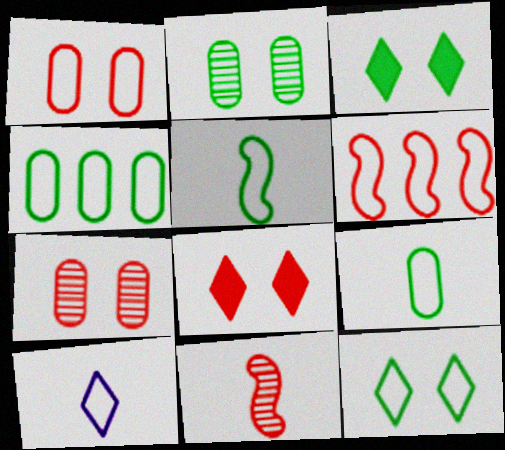[[4, 5, 12]]